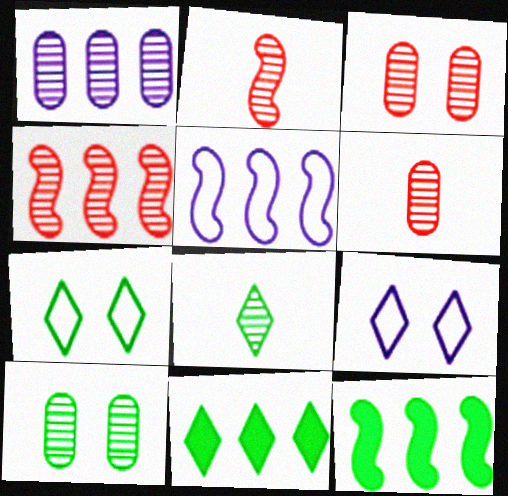[[1, 6, 10], 
[4, 5, 12], 
[6, 9, 12], 
[7, 8, 11]]